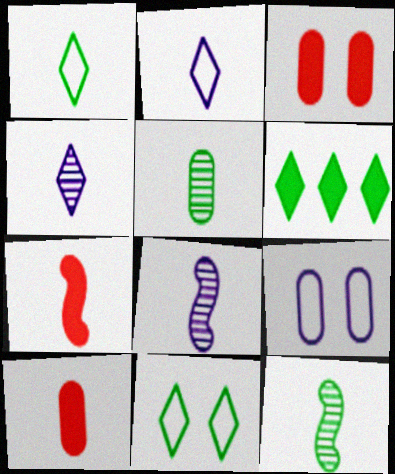[[1, 8, 10], 
[2, 5, 7], 
[2, 10, 12]]